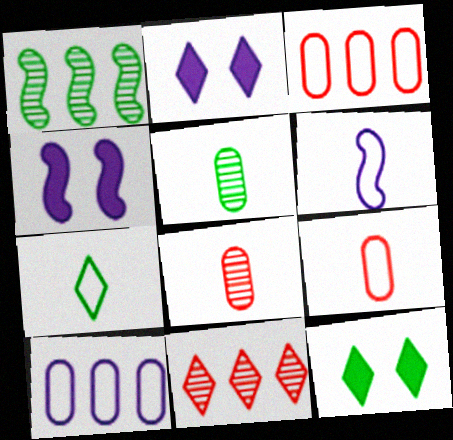[[1, 2, 9], 
[2, 7, 11], 
[6, 7, 9]]